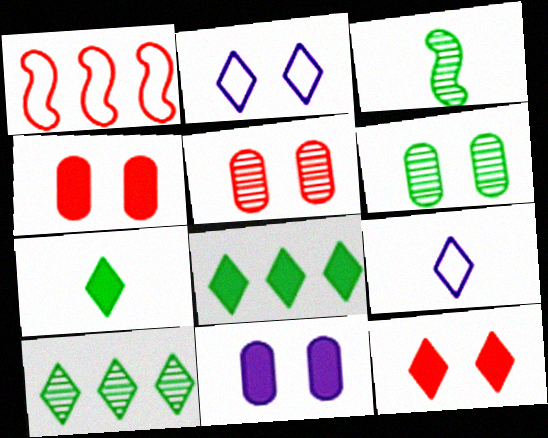[[3, 6, 10], 
[9, 10, 12]]